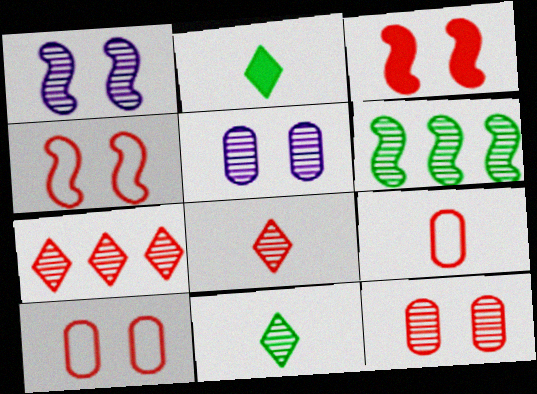[[3, 7, 9], 
[5, 6, 8]]